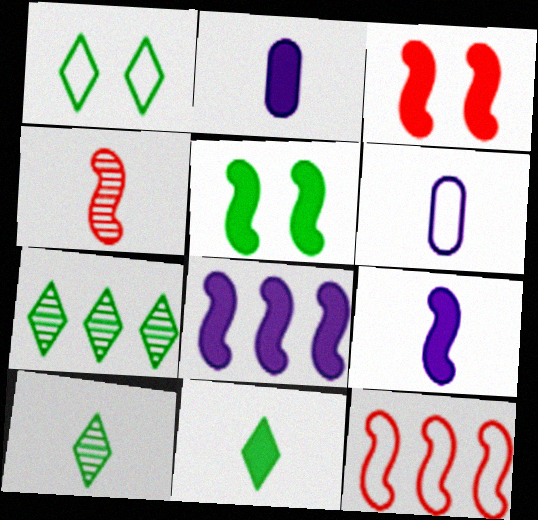[[1, 6, 12], 
[1, 7, 11], 
[3, 4, 12], 
[3, 6, 7], 
[4, 6, 11]]